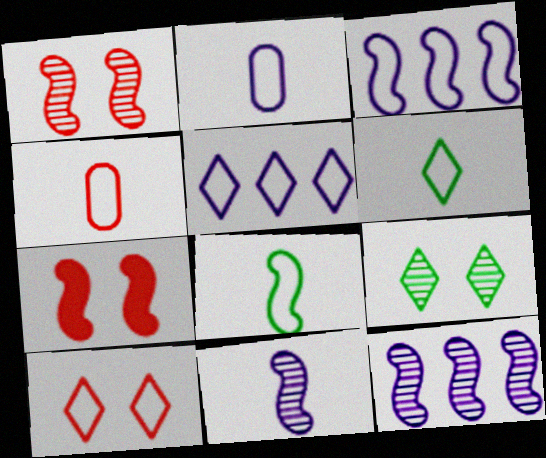[[5, 6, 10], 
[7, 8, 12]]